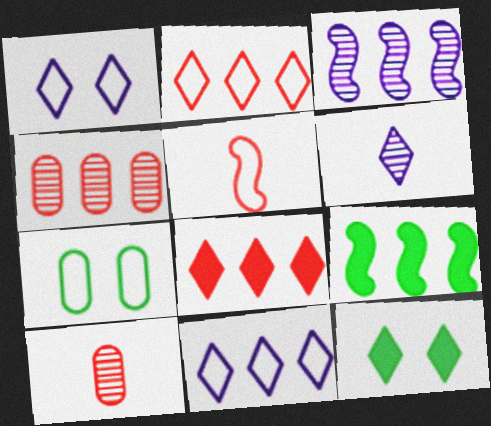[[1, 9, 10], 
[2, 6, 12], 
[4, 9, 11], 
[5, 7, 11]]